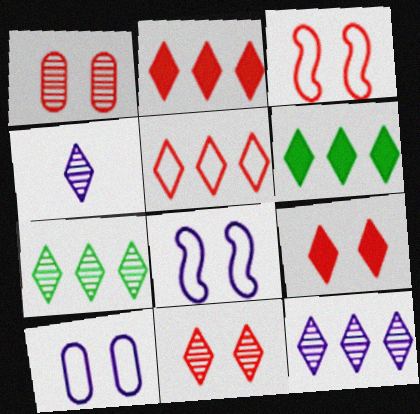[[1, 3, 9], 
[4, 7, 11], 
[5, 6, 12]]